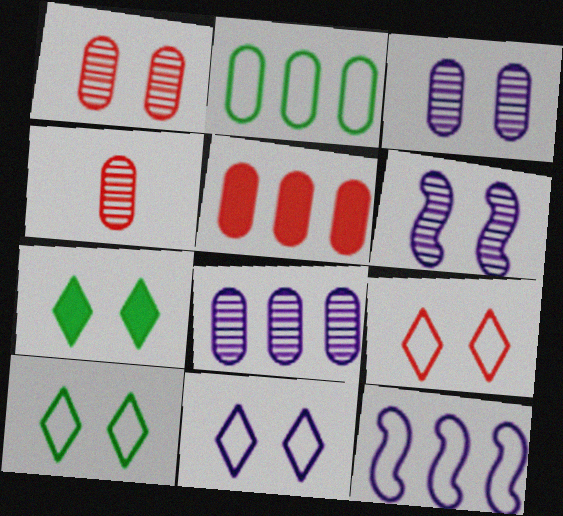[[2, 5, 8], 
[4, 7, 12], 
[9, 10, 11]]